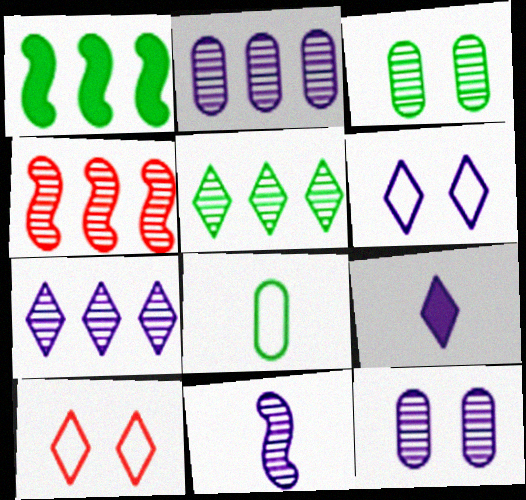[[2, 4, 5], 
[5, 9, 10], 
[6, 7, 9], 
[7, 11, 12]]